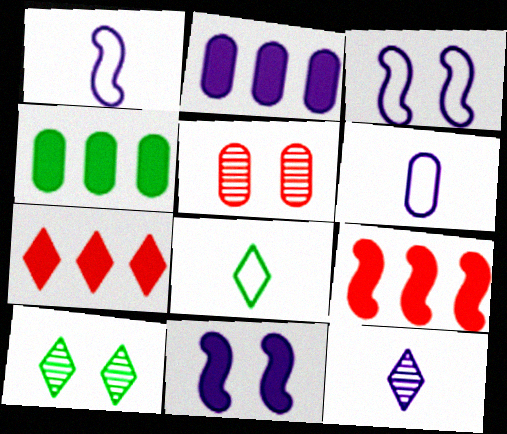[[2, 3, 12], 
[4, 5, 6], 
[6, 9, 10]]